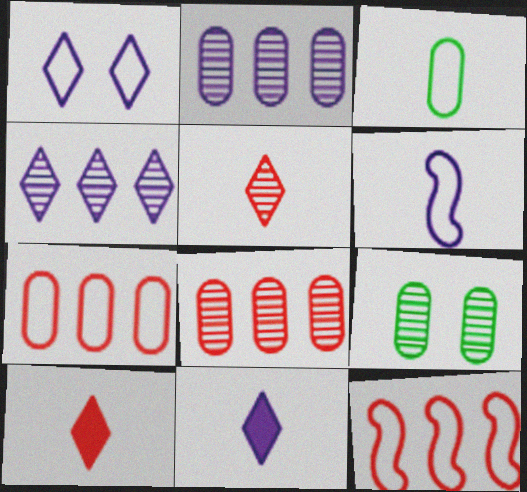[[1, 3, 12], 
[1, 4, 11], 
[9, 11, 12]]